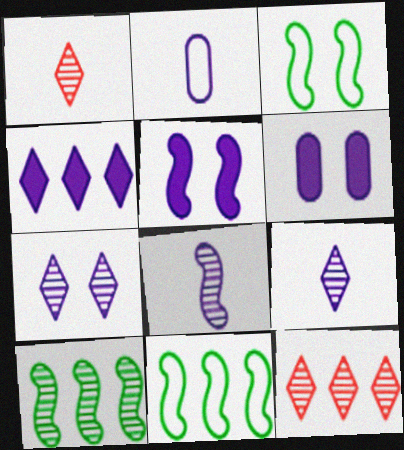[[1, 6, 11]]